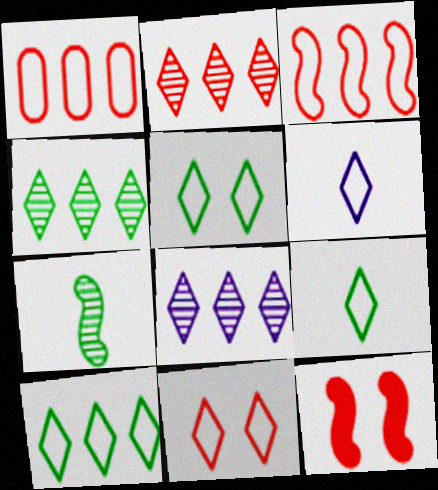[[2, 4, 8], 
[5, 9, 10], 
[6, 10, 11]]